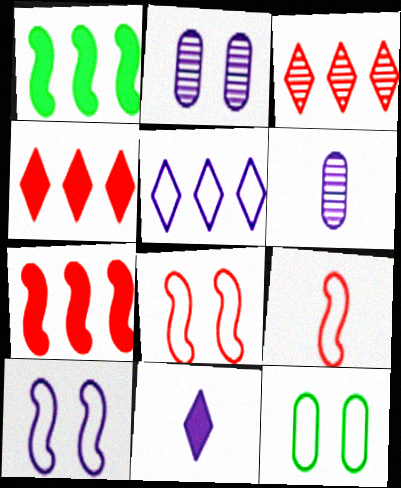[[5, 9, 12]]